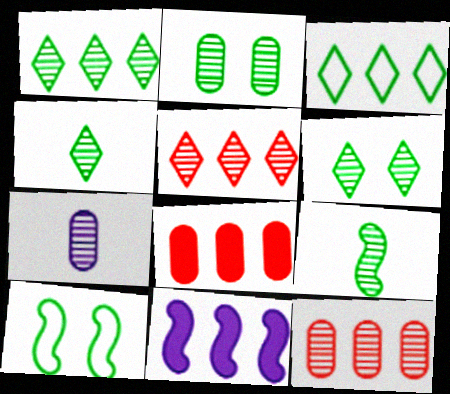[[1, 2, 9], 
[1, 4, 6], 
[2, 7, 12], 
[3, 11, 12]]